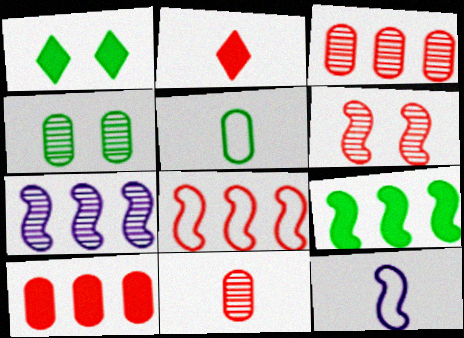[[1, 3, 12], 
[6, 9, 12], 
[7, 8, 9]]